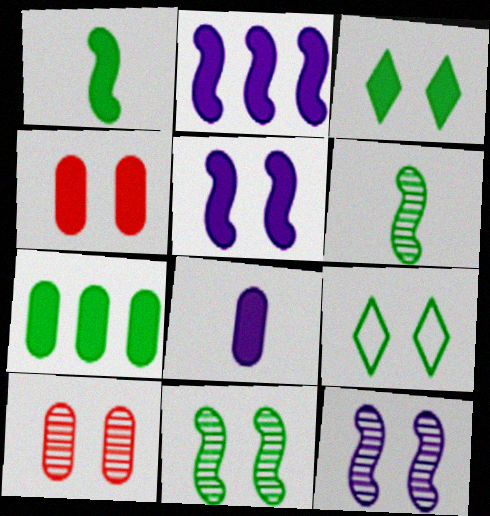[[1, 3, 7], 
[3, 4, 5], 
[4, 7, 8], 
[4, 9, 12], 
[5, 9, 10], 
[6, 7, 9]]